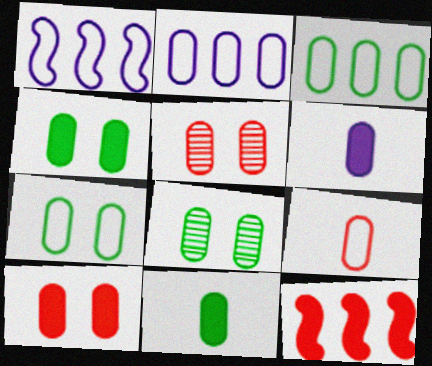[[2, 5, 11], 
[2, 7, 9], 
[3, 5, 6], 
[3, 8, 11], 
[4, 7, 8]]